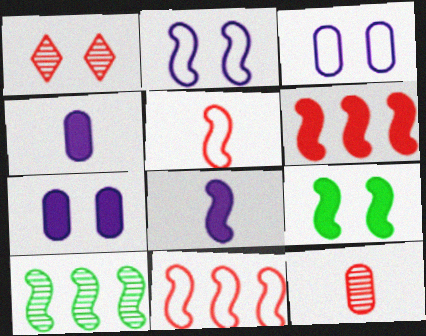[[1, 3, 9], 
[6, 8, 9]]